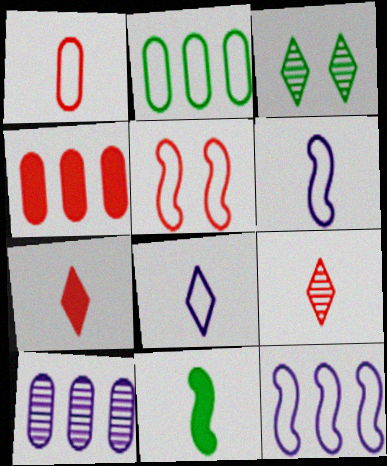[[2, 3, 11], 
[2, 4, 10], 
[2, 5, 8], 
[3, 4, 6], 
[4, 5, 9]]